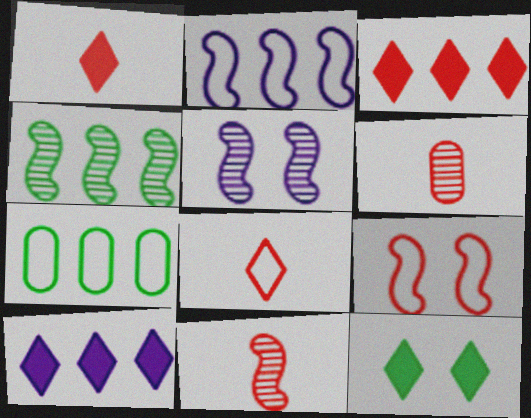[[1, 5, 7], 
[1, 10, 12], 
[2, 6, 12], 
[3, 6, 9], 
[4, 5, 11]]